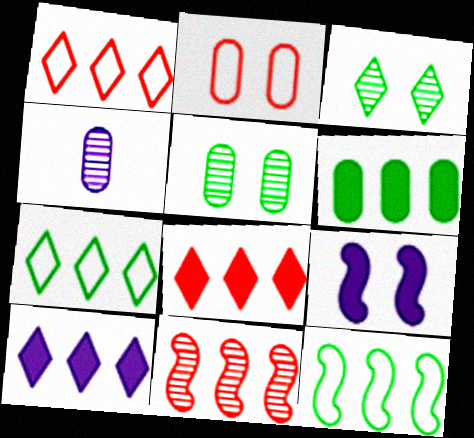[[2, 3, 9], 
[2, 4, 6], 
[3, 4, 11]]